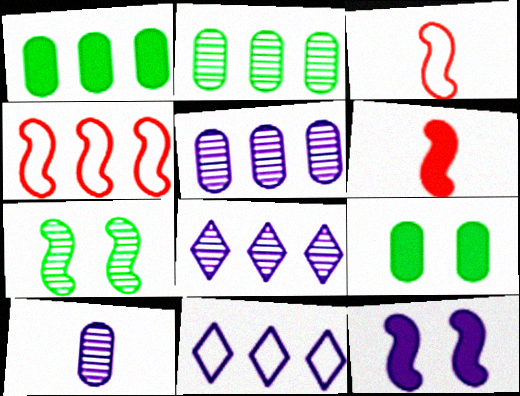[[1, 4, 8], 
[3, 8, 9], 
[10, 11, 12]]